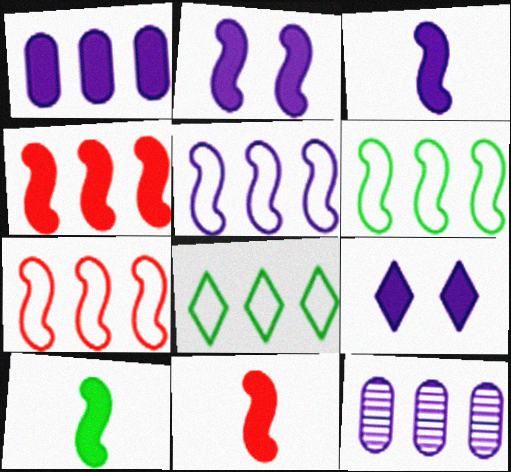[[1, 3, 9], 
[2, 4, 10], 
[3, 10, 11], 
[4, 8, 12], 
[5, 6, 7]]